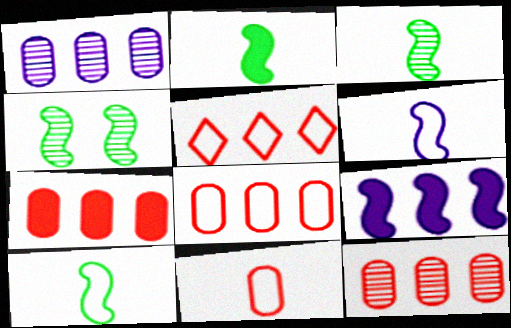[[2, 3, 10], 
[7, 8, 12]]